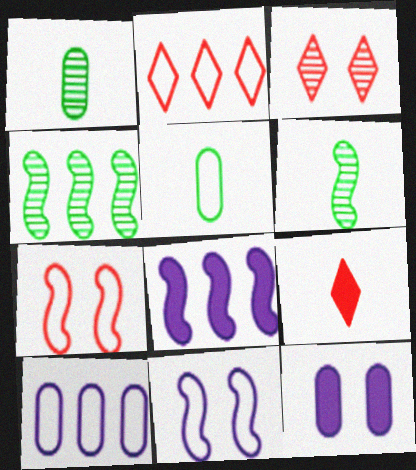[[2, 3, 9], 
[2, 5, 11], 
[2, 6, 12], 
[3, 5, 8], 
[6, 7, 8]]